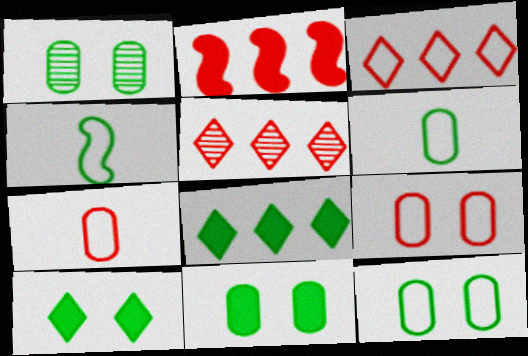[[1, 4, 8], 
[1, 11, 12]]